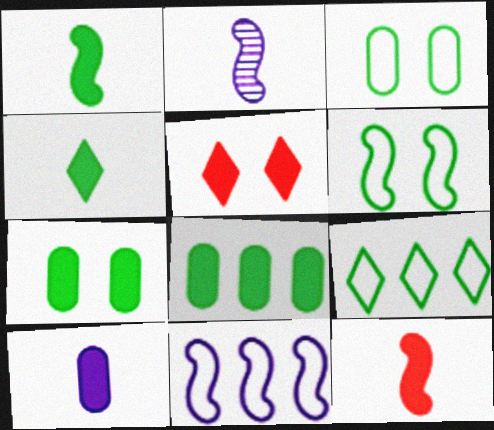[[4, 10, 12]]